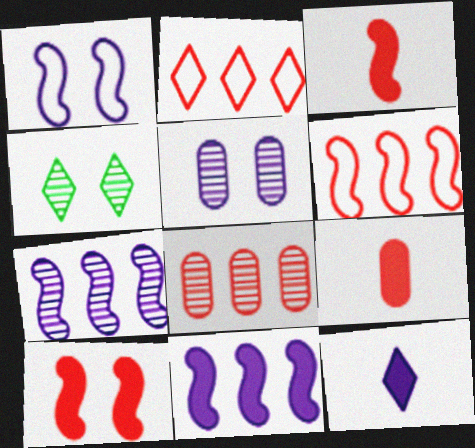[[2, 4, 12]]